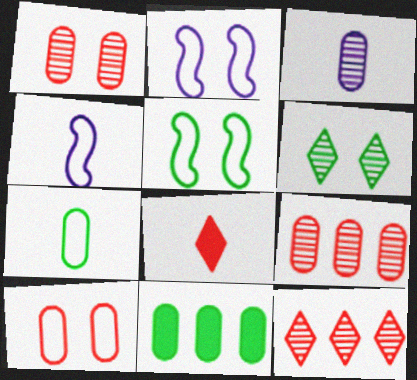[[3, 10, 11]]